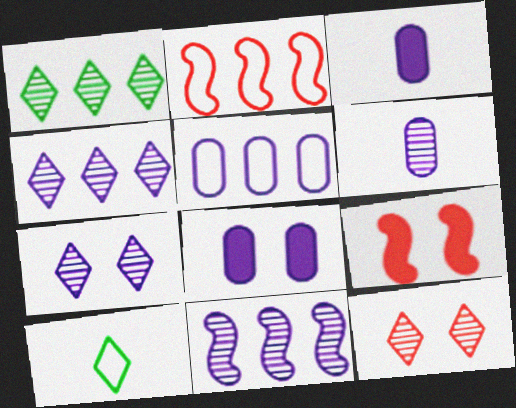[[5, 6, 8], 
[6, 7, 11]]